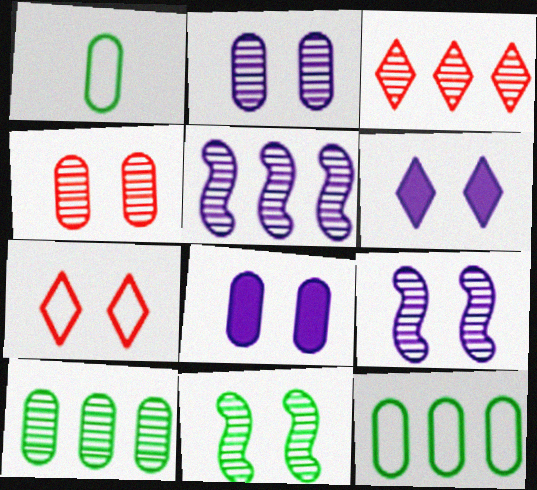[[3, 5, 10], 
[7, 8, 11]]